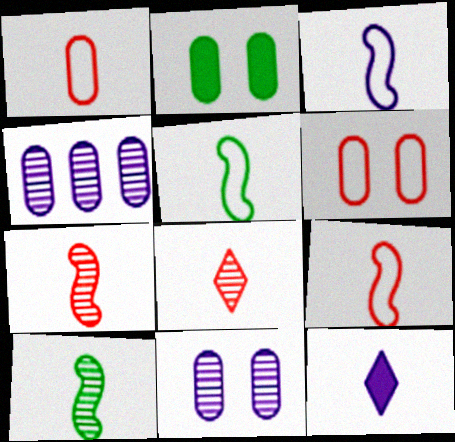[[1, 2, 4], 
[1, 10, 12], 
[2, 6, 11], 
[3, 5, 9]]